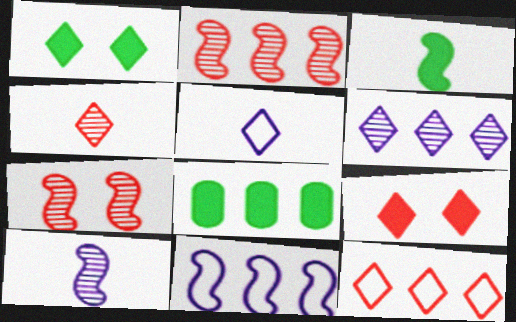[[1, 3, 8], 
[3, 7, 11], 
[4, 9, 12], 
[5, 7, 8]]